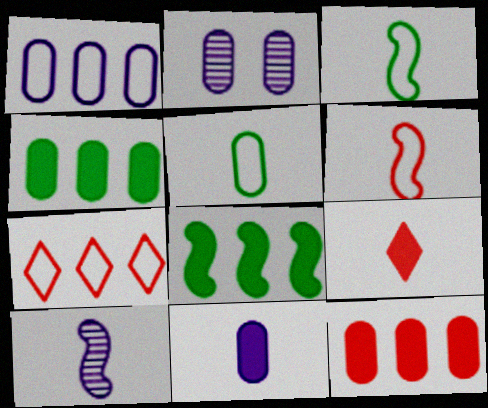[[1, 2, 11], 
[2, 5, 12], 
[5, 9, 10]]